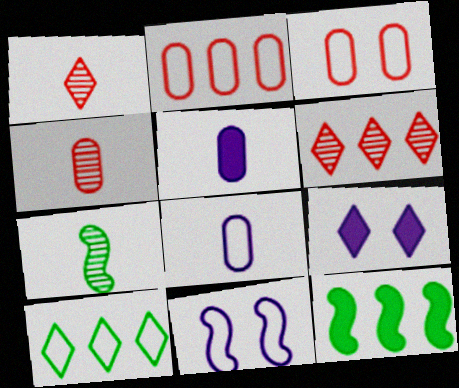[[1, 9, 10], 
[2, 7, 9]]